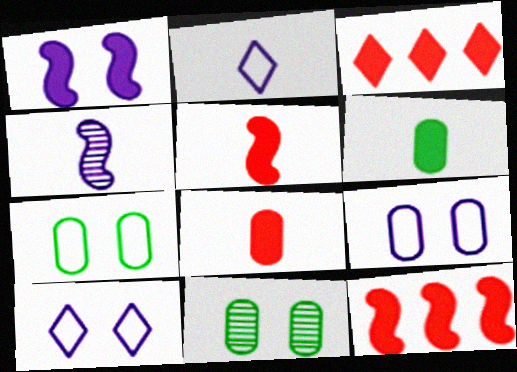[[1, 3, 6], 
[2, 11, 12], 
[3, 4, 7]]